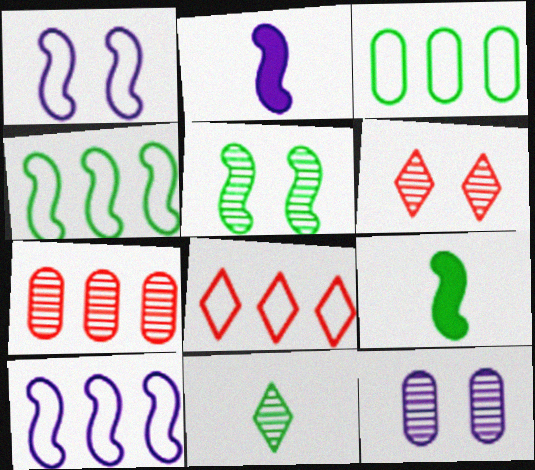[[2, 3, 6], 
[3, 8, 10], 
[4, 5, 9], 
[5, 6, 12], 
[8, 9, 12]]